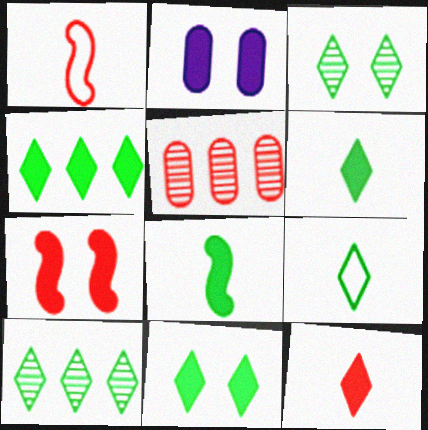[[1, 2, 10], 
[2, 7, 11], 
[3, 4, 9], 
[4, 6, 11], 
[9, 10, 11]]